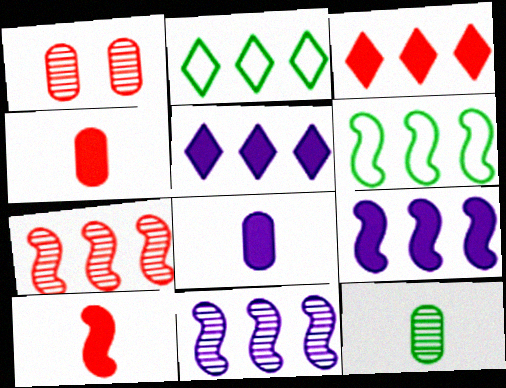[[6, 7, 9]]